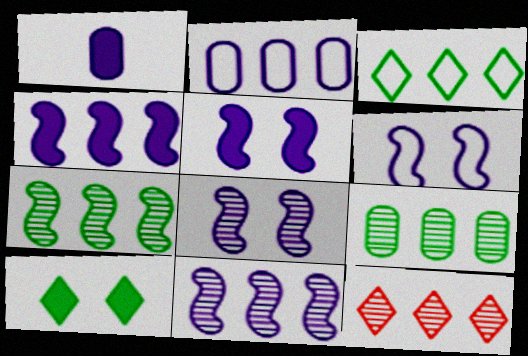[[5, 6, 8], 
[9, 11, 12]]